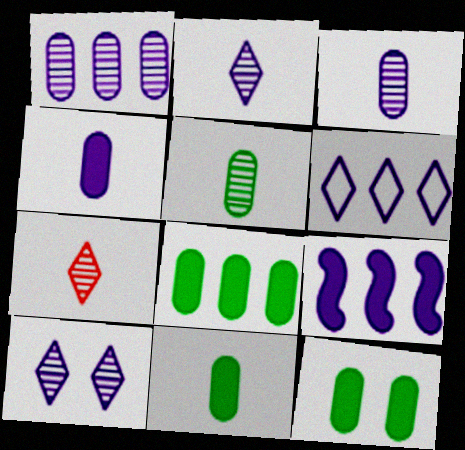[[1, 6, 9], 
[8, 11, 12]]